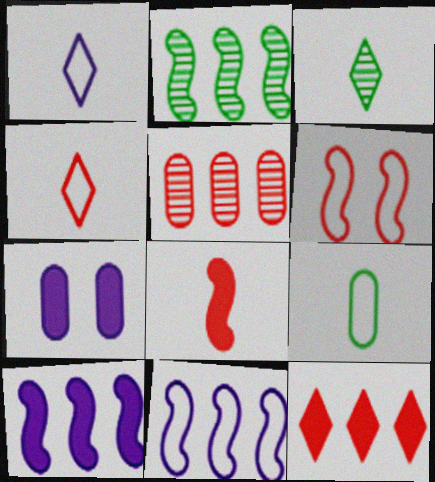[[2, 4, 7], 
[5, 7, 9]]